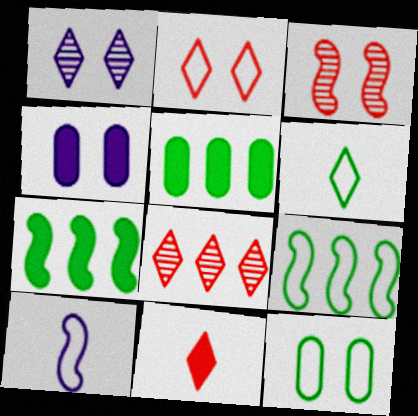[[2, 8, 11], 
[3, 7, 10], 
[4, 7, 11], 
[6, 9, 12]]